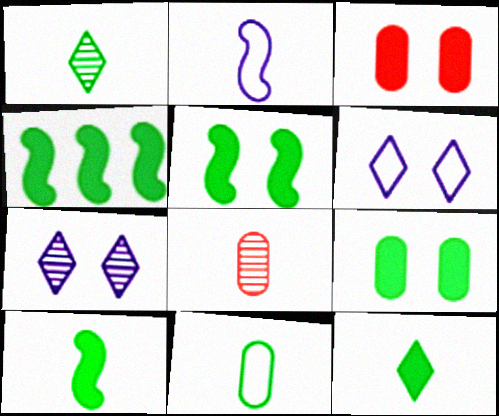[[1, 10, 11], 
[2, 8, 12], 
[4, 5, 10], 
[4, 6, 8], 
[4, 9, 12]]